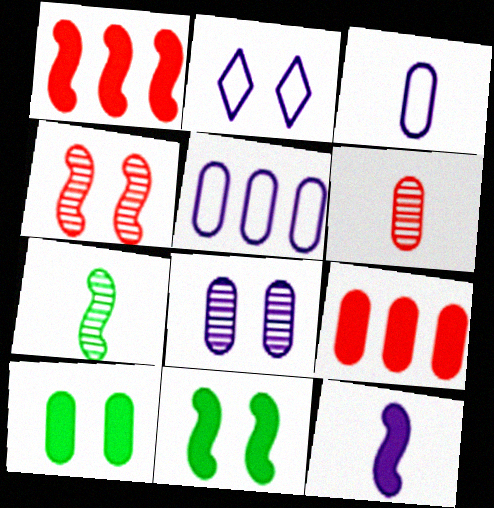[[1, 11, 12], 
[2, 4, 10], 
[2, 7, 9], 
[5, 6, 10]]